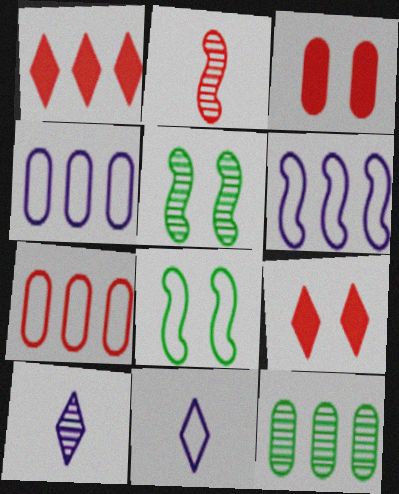[[1, 6, 12], 
[2, 7, 9], 
[7, 8, 11]]